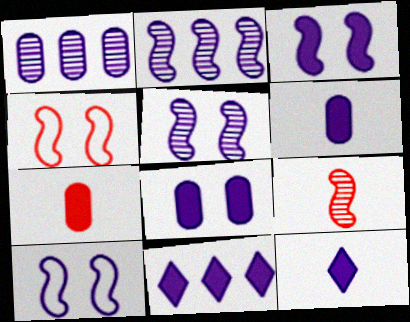[[1, 10, 12], 
[3, 5, 10], 
[3, 6, 11]]